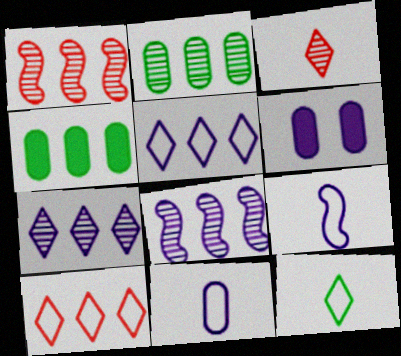[[1, 2, 7], 
[1, 4, 5], 
[1, 6, 12], 
[4, 8, 10], 
[6, 7, 9]]